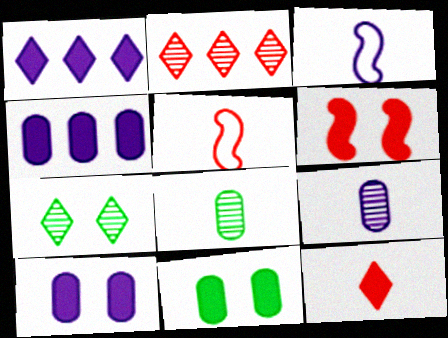[[2, 3, 11], 
[3, 8, 12], 
[4, 5, 7]]